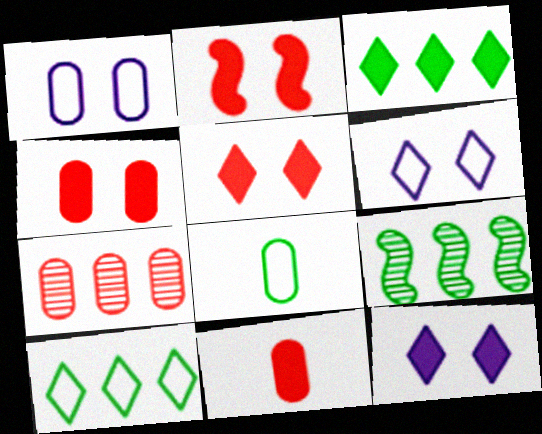[[2, 4, 5], 
[6, 9, 11]]